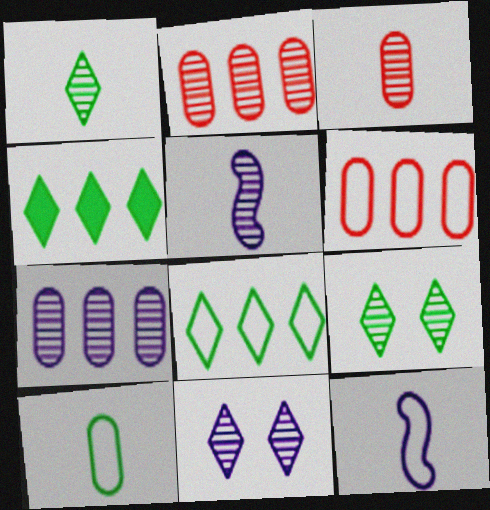[[1, 3, 5], 
[2, 5, 9], 
[5, 7, 11]]